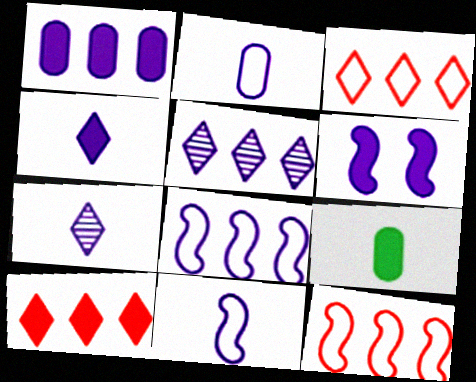[[1, 4, 6], 
[1, 5, 8], 
[2, 5, 6], 
[6, 9, 10]]